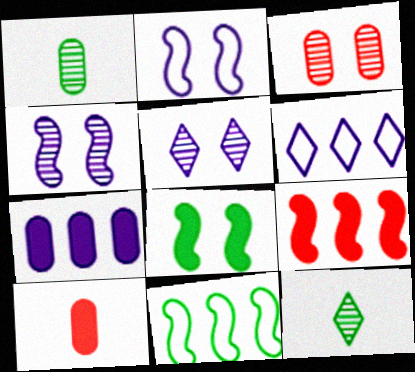[[5, 10, 11]]